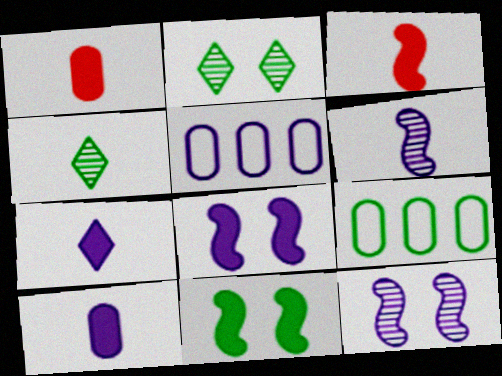[[2, 3, 5], 
[4, 9, 11], 
[5, 7, 12]]